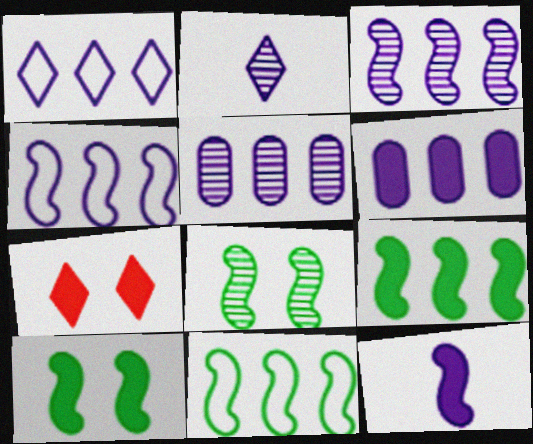[[1, 3, 6]]